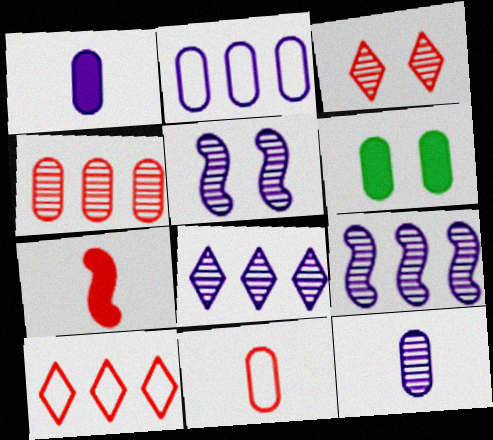[[5, 8, 12]]